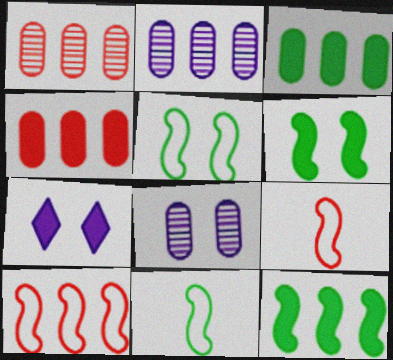[[1, 7, 11]]